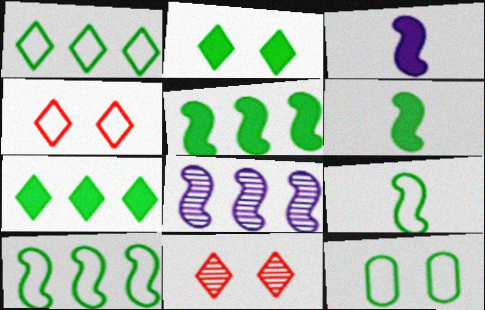[[1, 9, 12]]